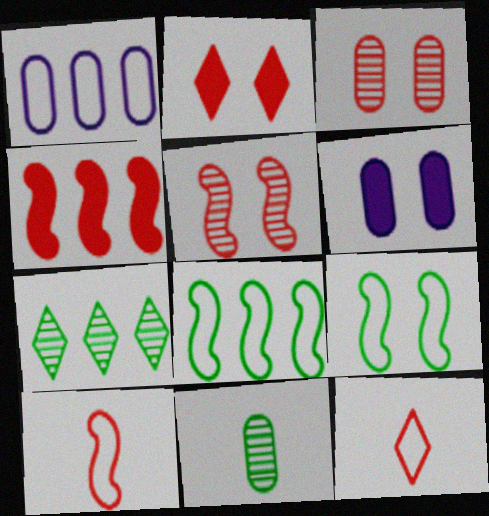[[1, 4, 7], 
[1, 9, 12], 
[3, 4, 12], 
[4, 5, 10], 
[6, 7, 10]]